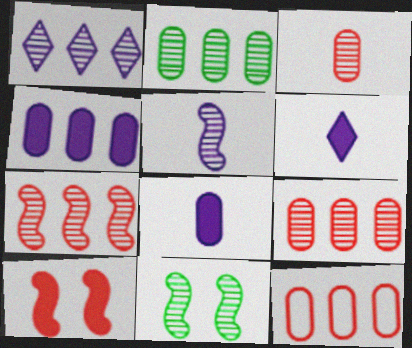[[1, 2, 7], 
[1, 3, 11], 
[2, 4, 12], 
[5, 7, 11], 
[6, 11, 12]]